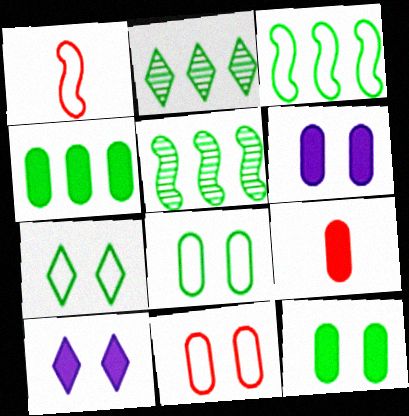[[1, 2, 6], 
[2, 3, 4], 
[4, 6, 9]]